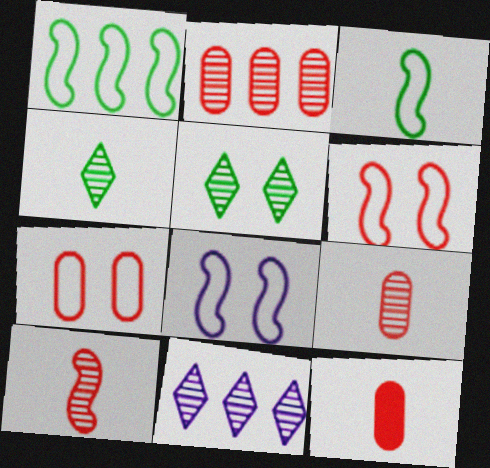[[2, 7, 12]]